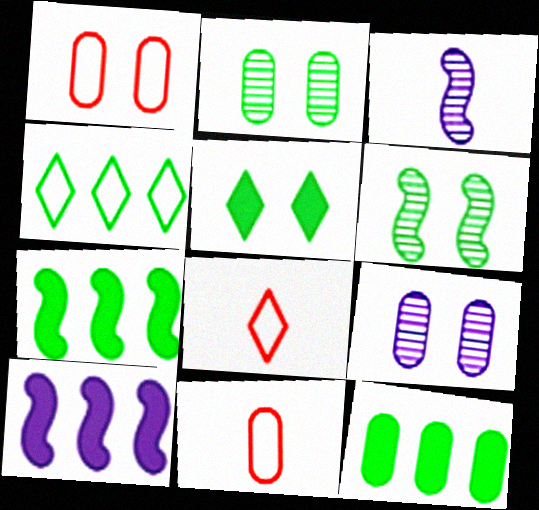[[2, 8, 10], 
[7, 8, 9], 
[9, 11, 12]]